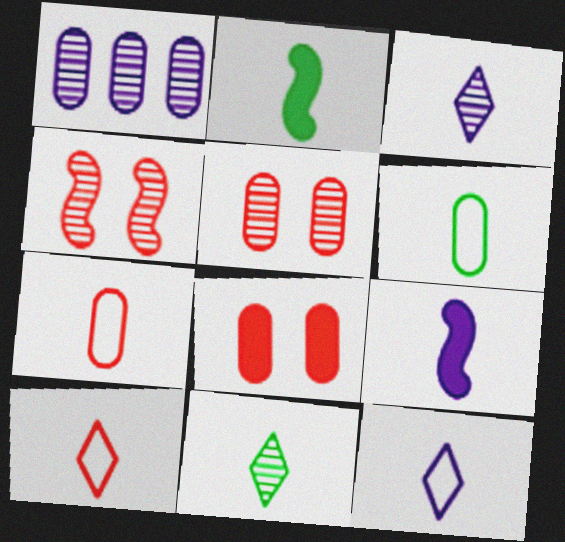[[1, 4, 11], 
[1, 6, 8], 
[2, 3, 7], 
[2, 6, 11], 
[7, 9, 11]]